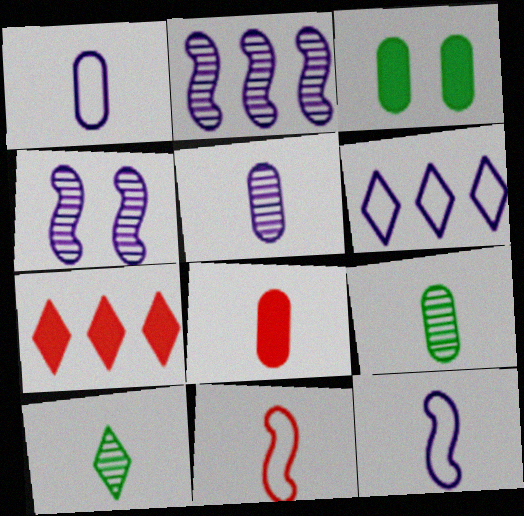[[1, 8, 9], 
[8, 10, 12]]